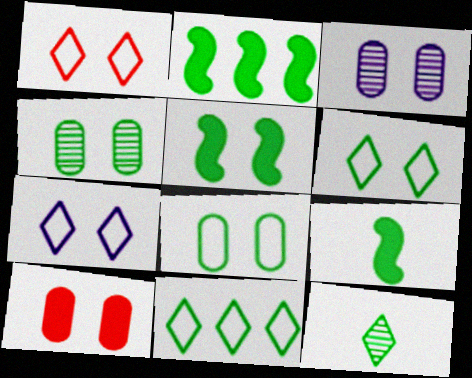[[1, 3, 5], 
[1, 6, 7], 
[2, 5, 9], 
[2, 8, 12], 
[3, 8, 10], 
[4, 5, 6], 
[4, 9, 11]]